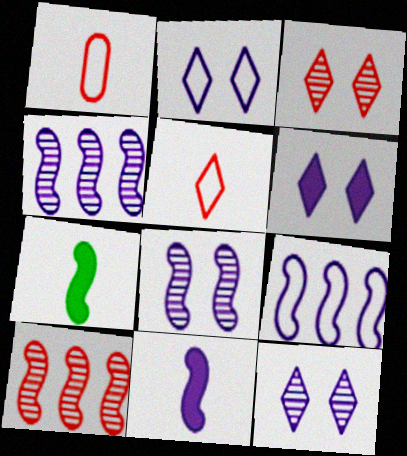[[2, 6, 12], 
[8, 9, 11]]